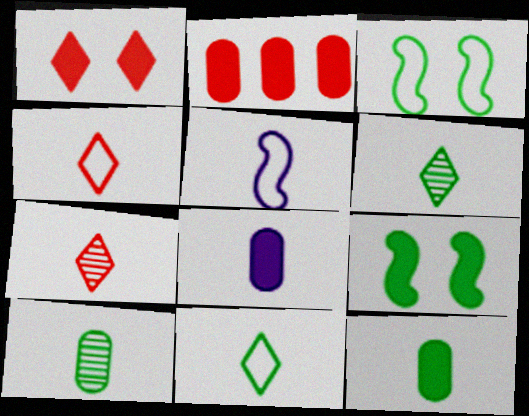[[5, 7, 12]]